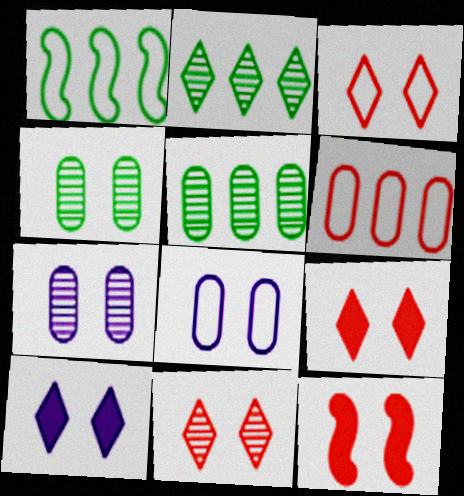[[3, 9, 11]]